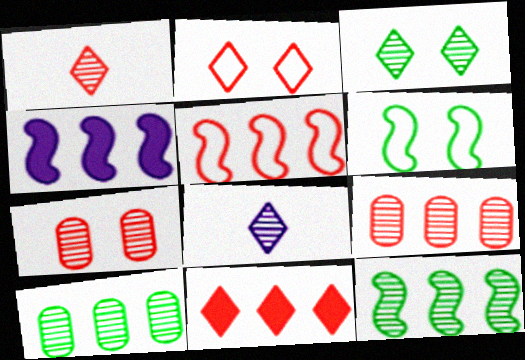[[1, 2, 11], 
[4, 5, 12], 
[5, 9, 11], 
[7, 8, 12]]